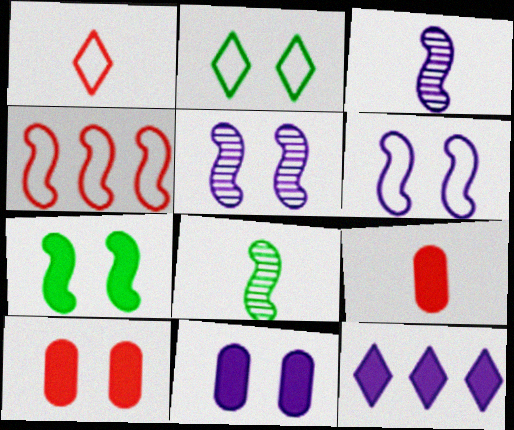[[2, 5, 10], 
[3, 4, 7], 
[7, 9, 12]]